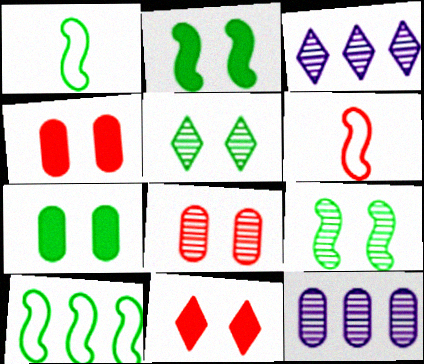[[1, 3, 4], 
[1, 11, 12], 
[3, 6, 7]]